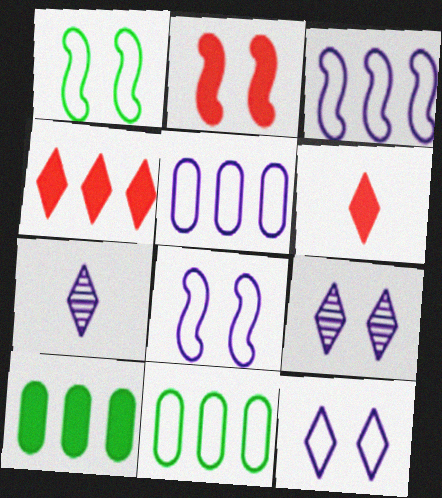[[2, 7, 11]]